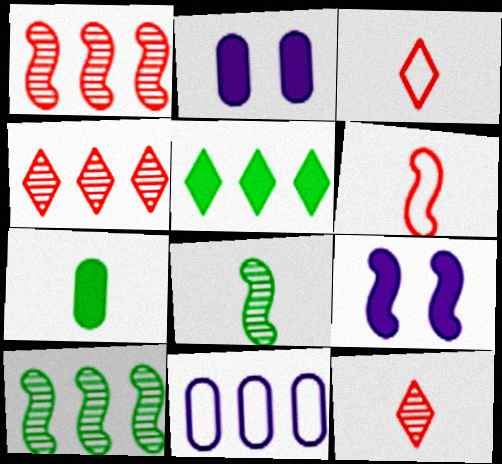[[1, 5, 11], 
[2, 3, 10], 
[6, 9, 10]]